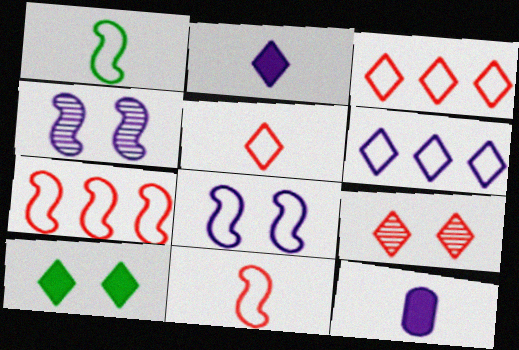[[1, 7, 8], 
[4, 6, 12]]